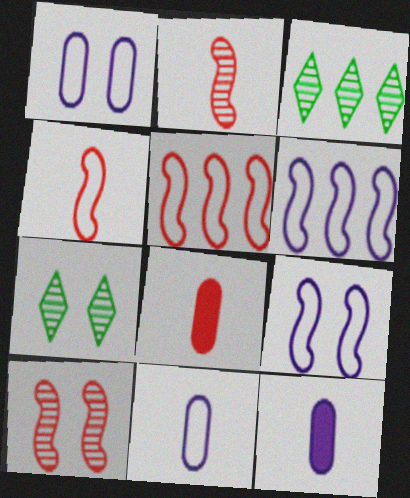[[3, 8, 9], 
[5, 7, 12], 
[6, 7, 8]]